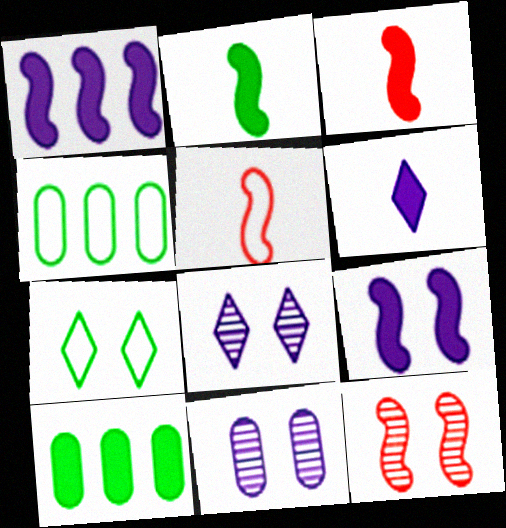[[3, 4, 8], 
[4, 6, 12], 
[5, 8, 10]]